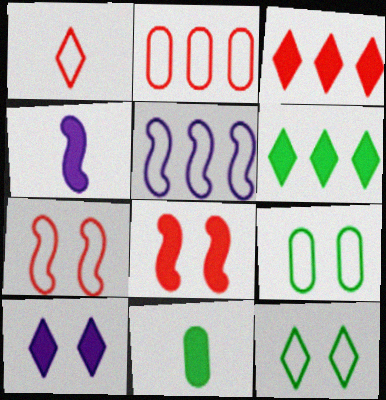[[1, 2, 7], 
[1, 5, 9]]